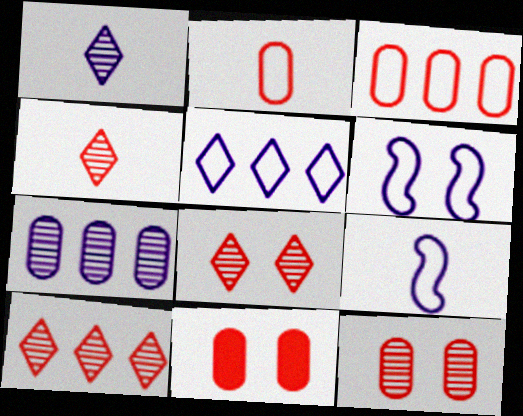[[4, 8, 10]]